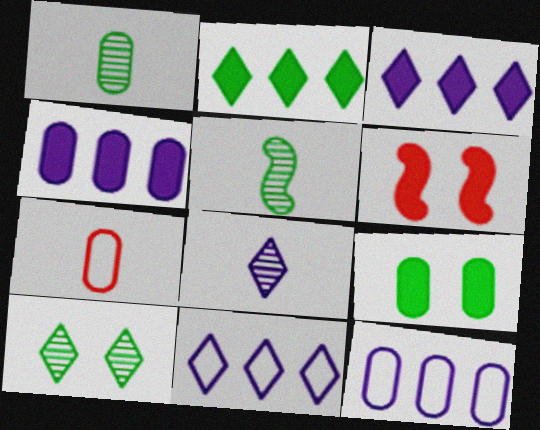[[1, 6, 11]]